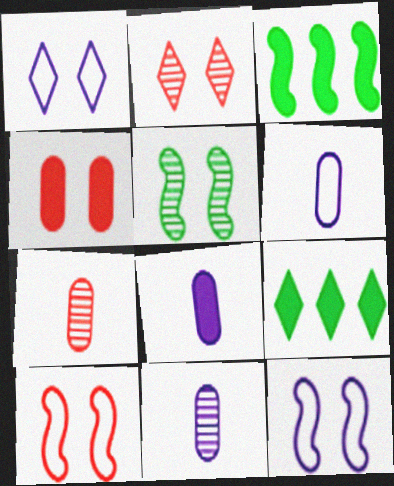[[1, 3, 7], 
[1, 4, 5], 
[2, 3, 6], 
[2, 4, 10], 
[6, 8, 11], 
[7, 9, 12], 
[9, 10, 11]]